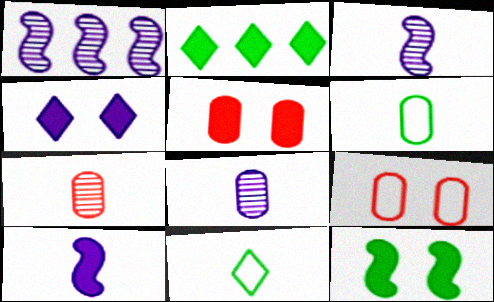[[1, 5, 11], 
[2, 3, 9], 
[2, 5, 10], 
[4, 5, 12], 
[7, 10, 11]]